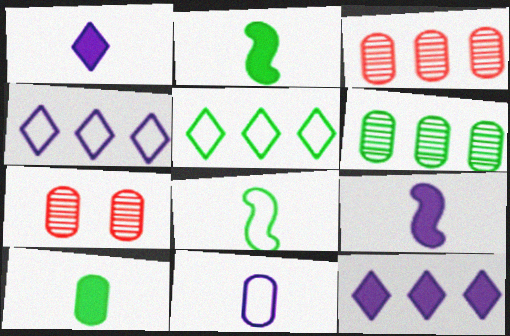[[2, 4, 7], 
[5, 7, 9], 
[7, 8, 12]]